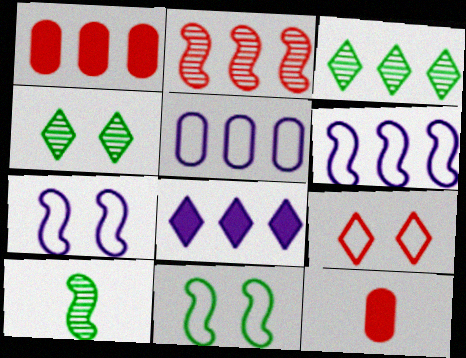[[1, 3, 6], 
[2, 9, 12], 
[3, 7, 12], 
[4, 6, 12]]